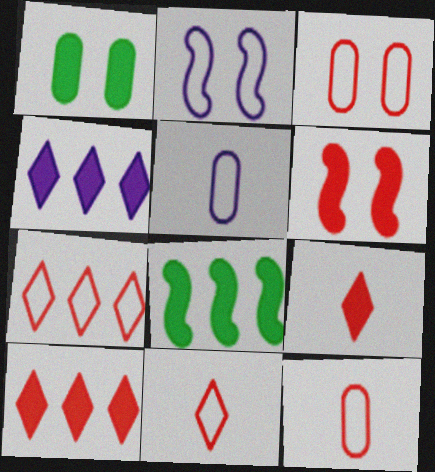[]